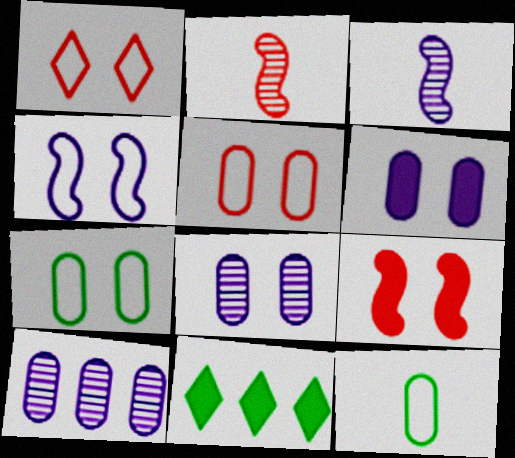[[1, 4, 7], 
[3, 5, 11]]